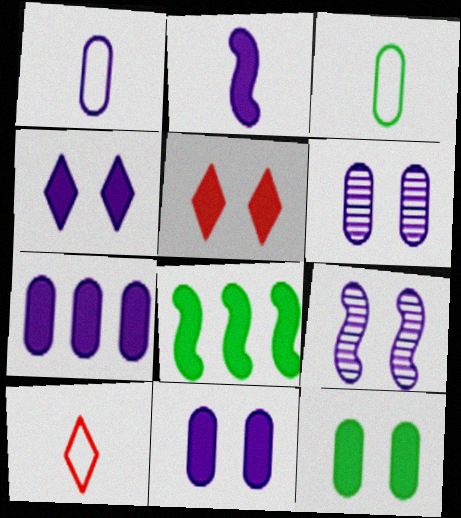[[1, 6, 7], 
[2, 4, 7], 
[6, 8, 10]]